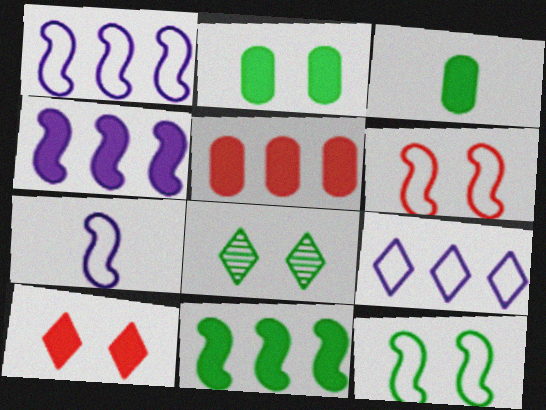[[2, 8, 12], 
[3, 4, 10], 
[5, 7, 8]]